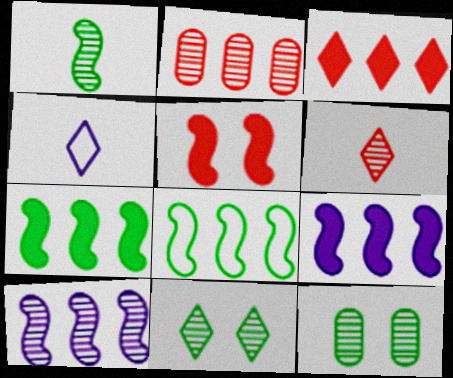[[3, 4, 11], 
[6, 10, 12]]